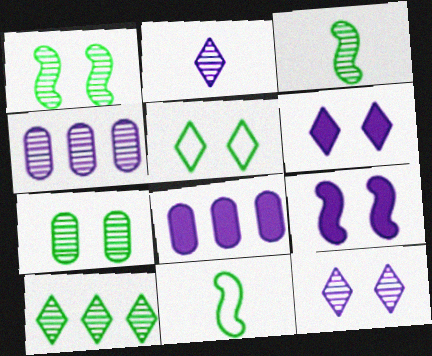[[3, 7, 10]]